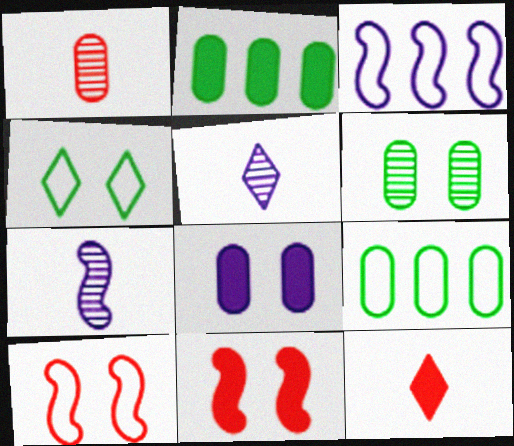[[1, 8, 9], 
[2, 5, 10], 
[3, 5, 8], 
[3, 6, 12], 
[5, 9, 11]]